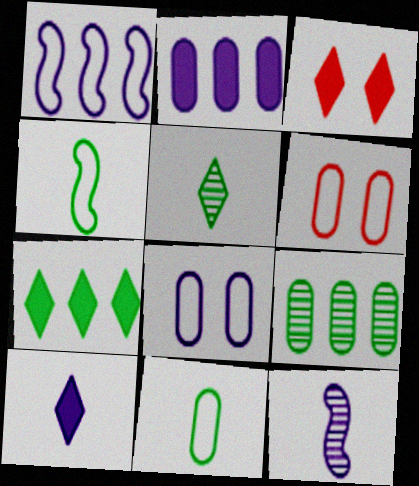[[3, 7, 10], 
[6, 7, 12]]